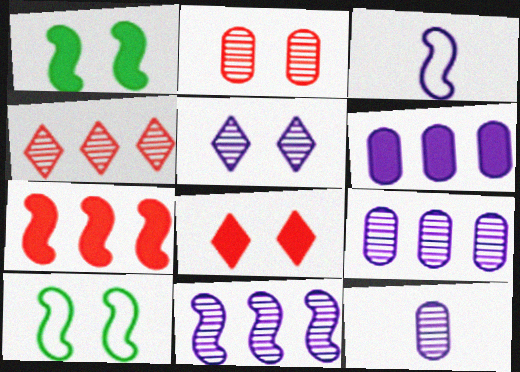[[3, 5, 6], 
[5, 11, 12]]